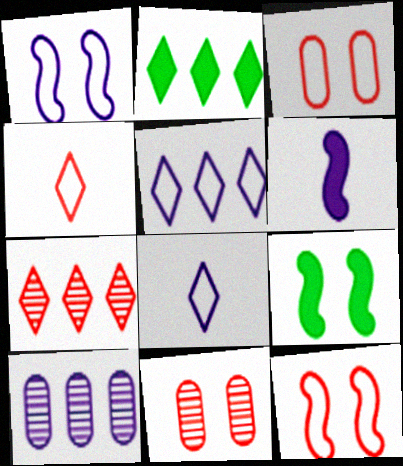[[2, 5, 7], 
[4, 9, 10]]